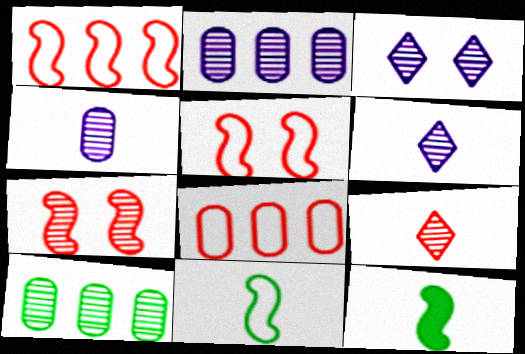[[3, 8, 12], 
[6, 7, 10]]